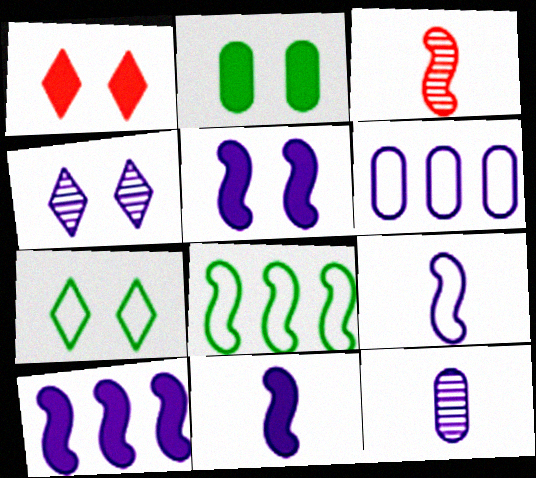[[1, 2, 5], 
[1, 4, 7], 
[1, 8, 12], 
[3, 5, 8], 
[4, 6, 11], 
[5, 10, 11]]